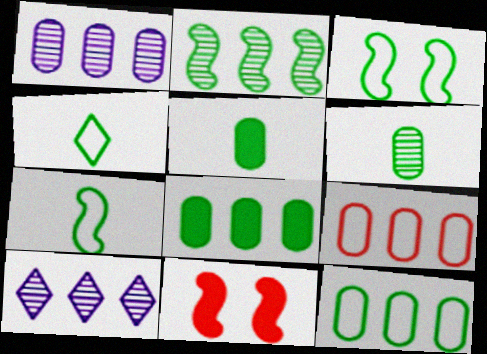[[1, 4, 11], 
[1, 8, 9], 
[3, 4, 12]]